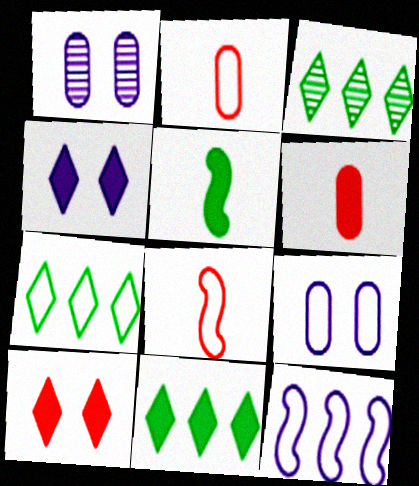[[1, 8, 11], 
[3, 7, 11], 
[7, 8, 9]]